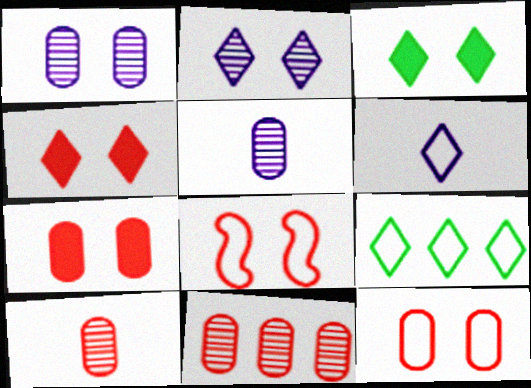[[1, 3, 8]]